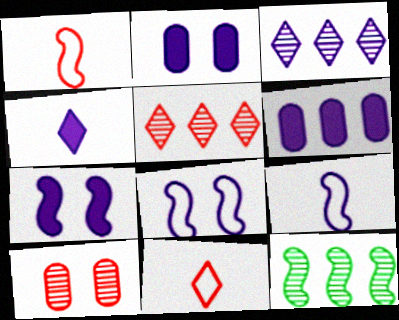[[1, 7, 12], 
[2, 3, 9], 
[2, 11, 12], 
[4, 6, 7]]